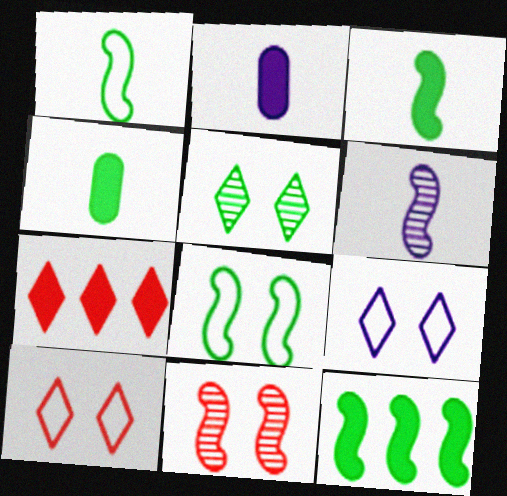[]